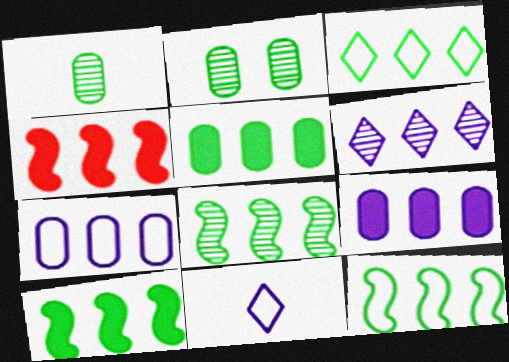[[2, 4, 11], 
[3, 5, 8], 
[8, 10, 12]]